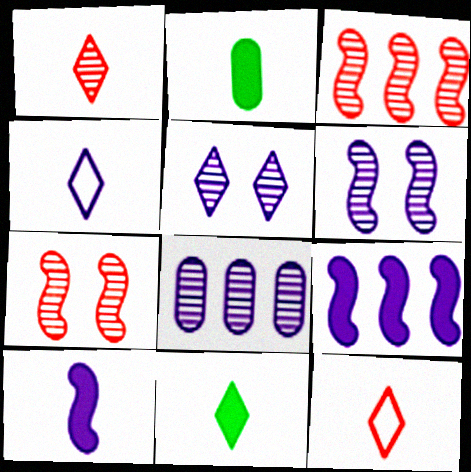[[1, 4, 11]]